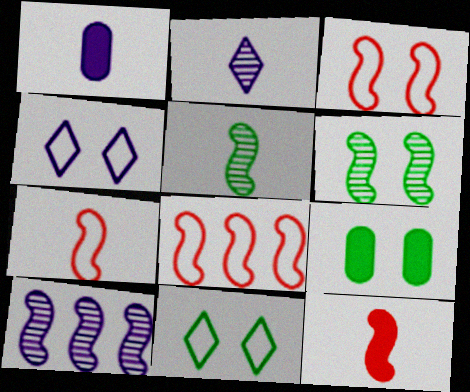[[1, 4, 10], 
[2, 8, 9], 
[3, 7, 8], 
[6, 9, 11]]